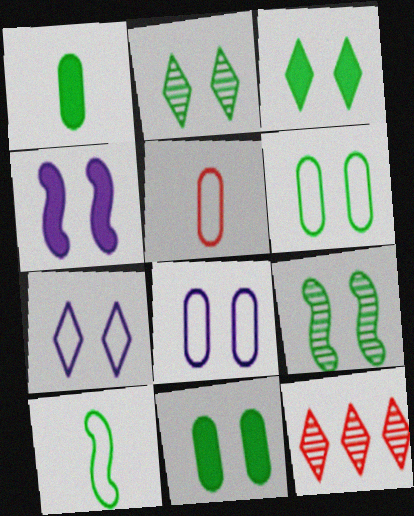[[3, 6, 9]]